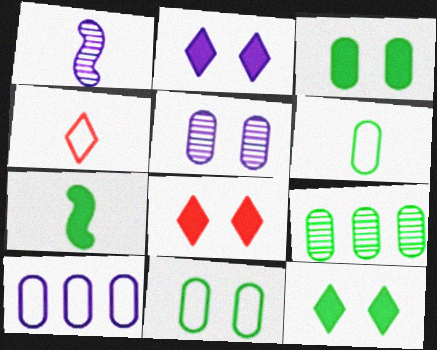[[1, 2, 10], 
[2, 8, 12], 
[3, 6, 9]]